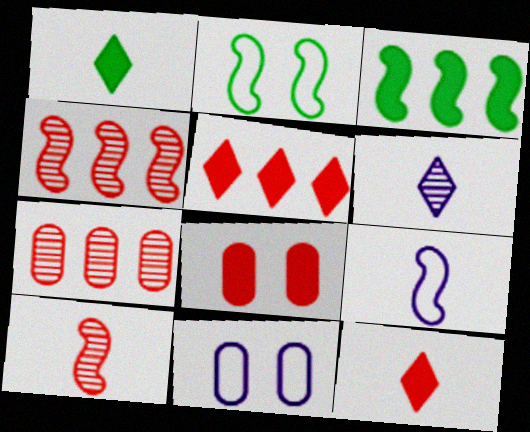[[1, 4, 11]]